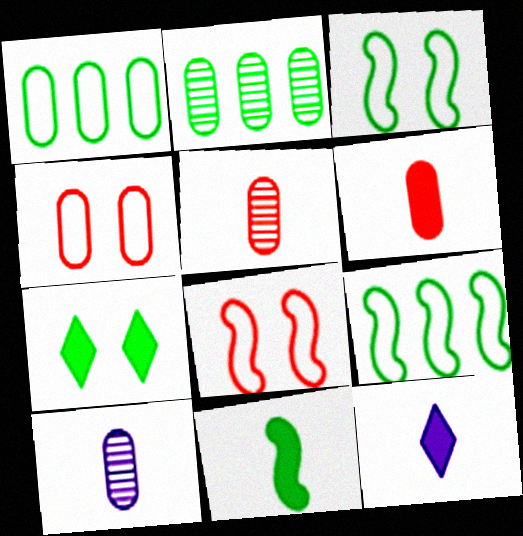[[2, 8, 12], 
[6, 11, 12]]